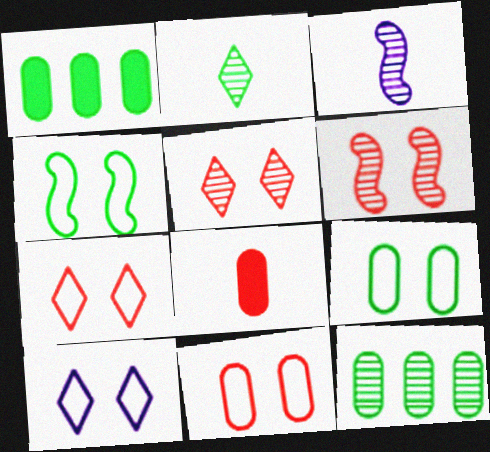[[1, 2, 4], 
[1, 3, 7], 
[3, 5, 12], 
[4, 10, 11]]